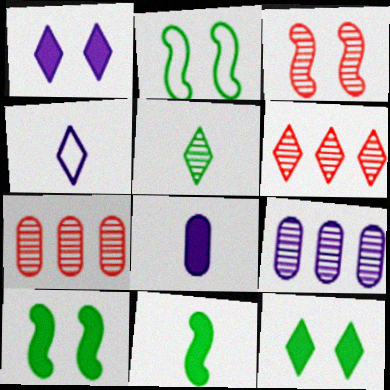[[2, 6, 8], 
[3, 5, 9], 
[4, 6, 12], 
[4, 7, 10]]